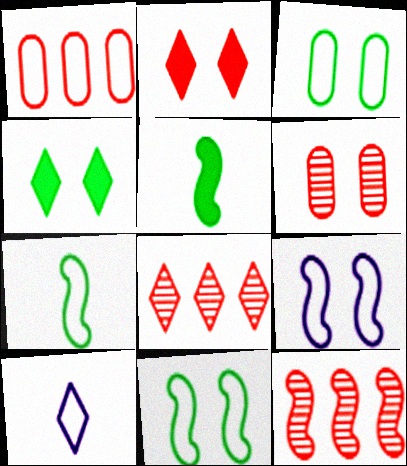[[1, 10, 11], 
[4, 6, 9], 
[4, 8, 10], 
[5, 9, 12]]